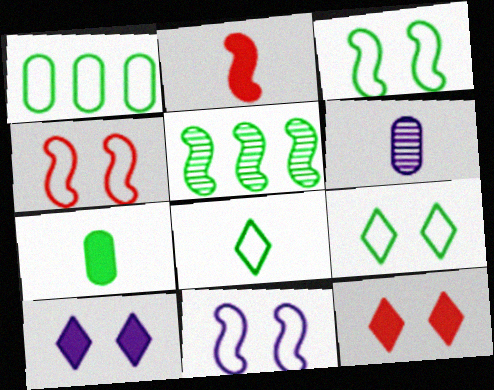[[1, 3, 8], 
[2, 5, 11], 
[2, 6, 8], 
[3, 4, 11], 
[5, 7, 9]]